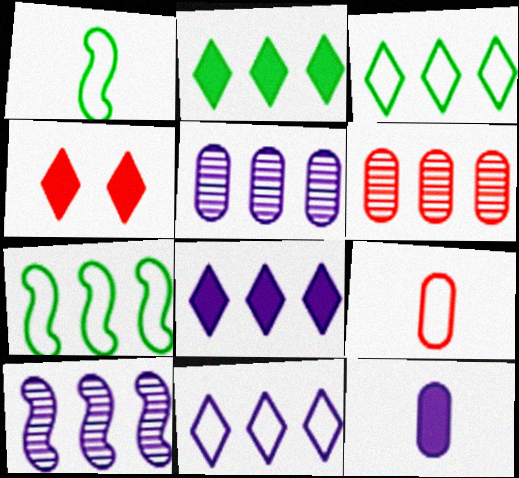[[1, 4, 5], 
[6, 7, 8]]